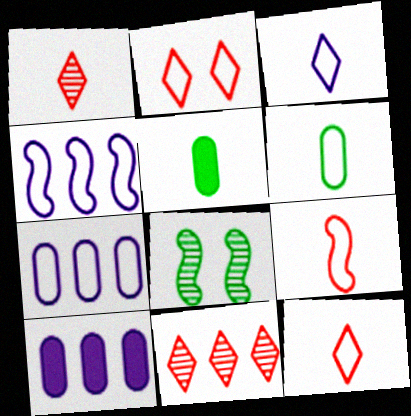[[2, 4, 6], 
[3, 6, 9], 
[8, 10, 12]]